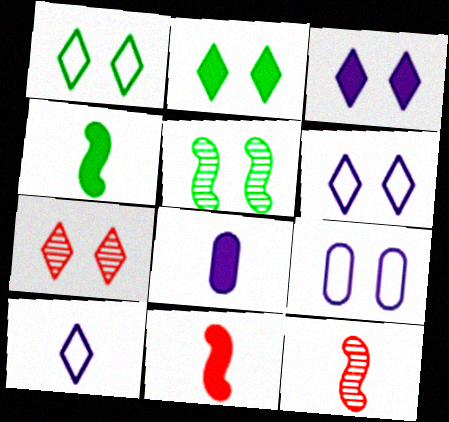[[1, 3, 7], 
[2, 6, 7]]